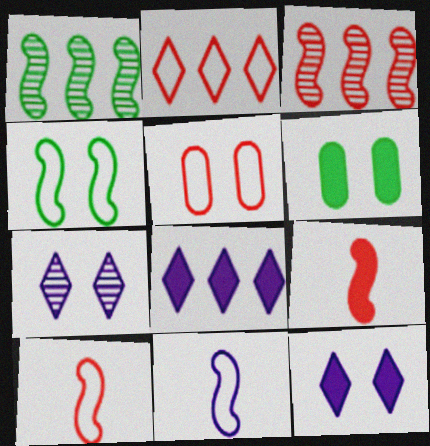[[2, 5, 10], 
[6, 8, 9]]